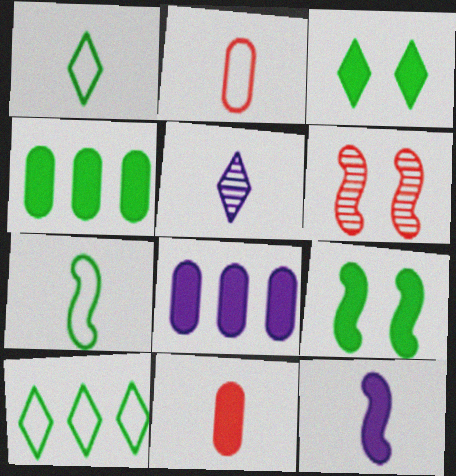[[1, 6, 8], 
[5, 7, 11]]